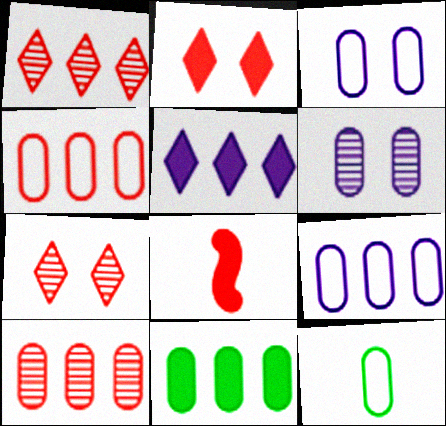[[3, 4, 12], 
[4, 7, 8], 
[9, 10, 11]]